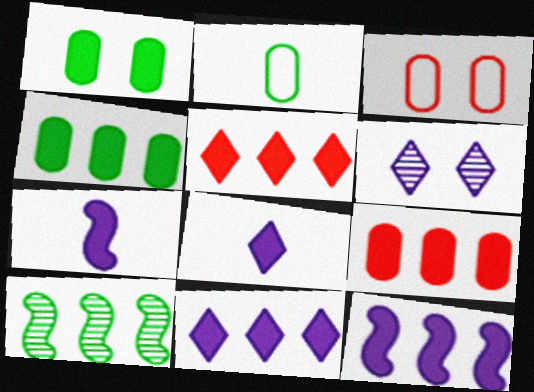[[1, 5, 7], 
[3, 8, 10], 
[4, 5, 12]]